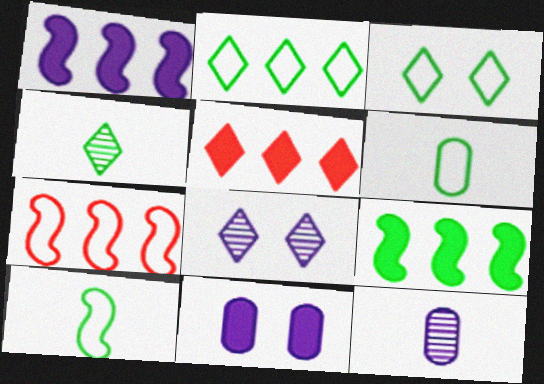[[4, 7, 11]]